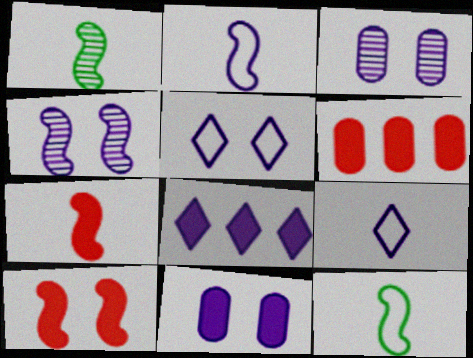[[1, 2, 7], 
[1, 5, 6], 
[2, 3, 8], 
[4, 5, 11]]